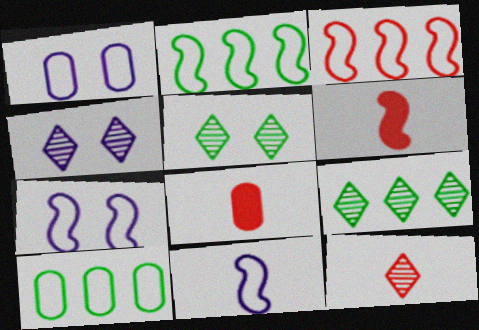[[1, 6, 9], 
[2, 4, 8], 
[4, 6, 10], 
[4, 9, 12], 
[7, 8, 9]]